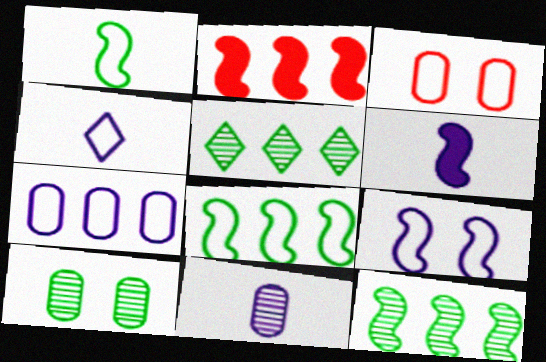[[2, 4, 10], 
[2, 5, 7], 
[3, 4, 8], 
[3, 5, 6], 
[4, 6, 11], 
[4, 7, 9]]